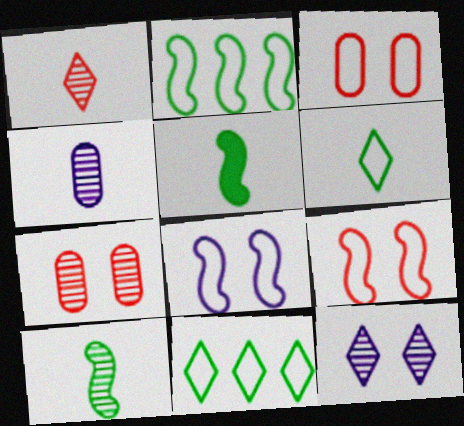[[1, 4, 10]]